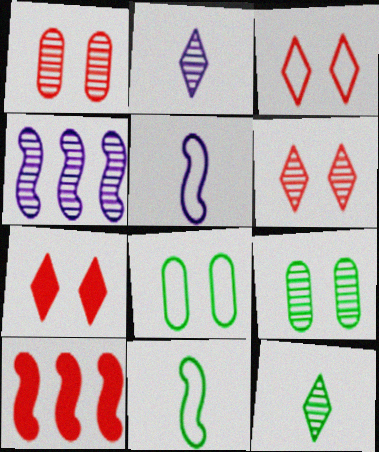[[1, 4, 12], 
[2, 8, 10], 
[3, 6, 7]]